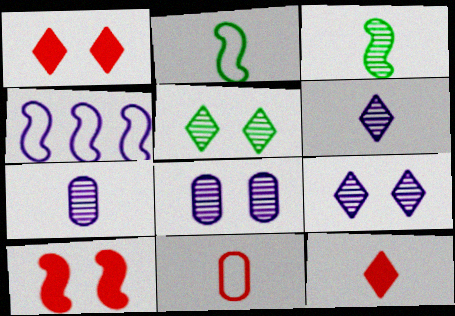[[2, 7, 12], 
[3, 4, 10]]